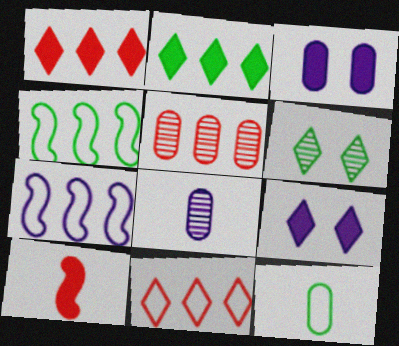[[2, 3, 10], 
[2, 5, 7], 
[3, 5, 12], 
[7, 8, 9]]